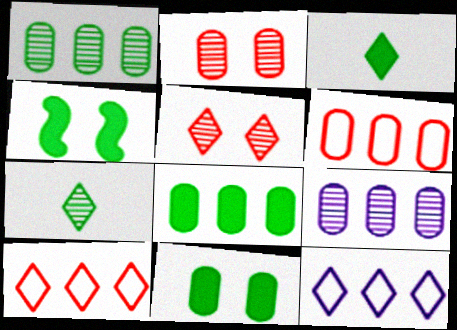[[3, 4, 8], 
[3, 5, 12], 
[6, 8, 9]]